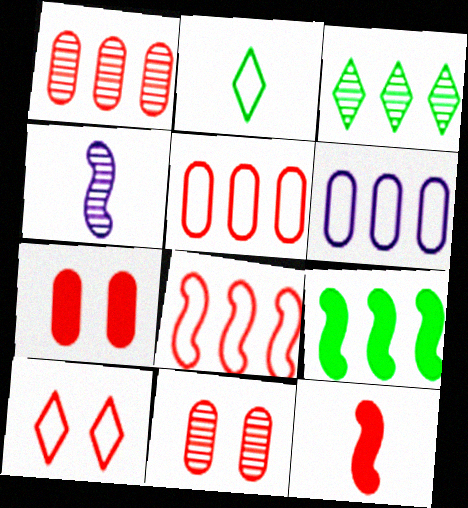[[1, 10, 12], 
[3, 4, 11]]